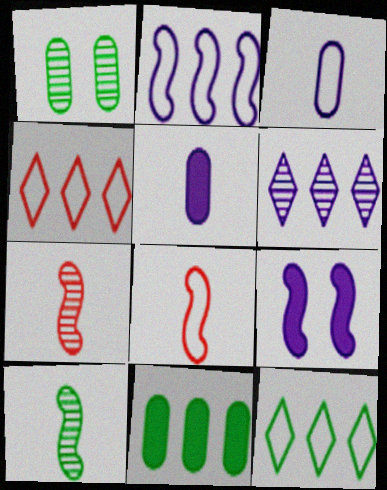[[1, 6, 7], 
[3, 6, 9]]